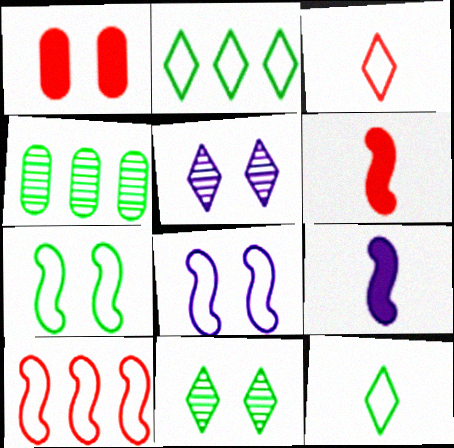[[1, 5, 7], 
[1, 8, 11]]